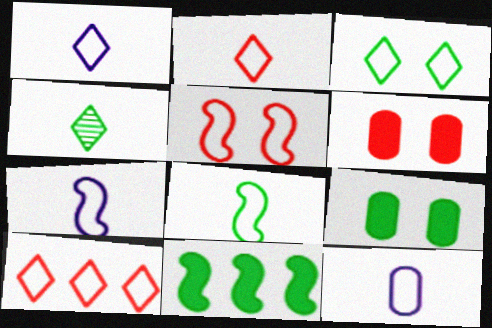[[1, 3, 10], 
[1, 7, 12], 
[2, 8, 12]]